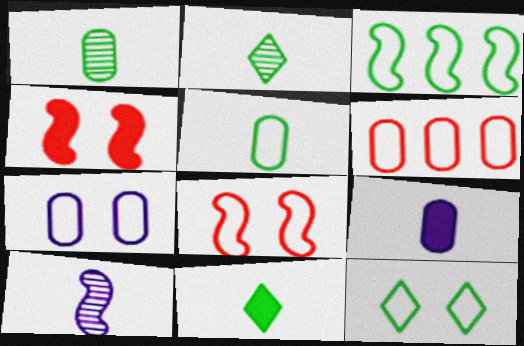[[3, 4, 10], 
[3, 5, 12], 
[5, 6, 7], 
[7, 8, 12]]